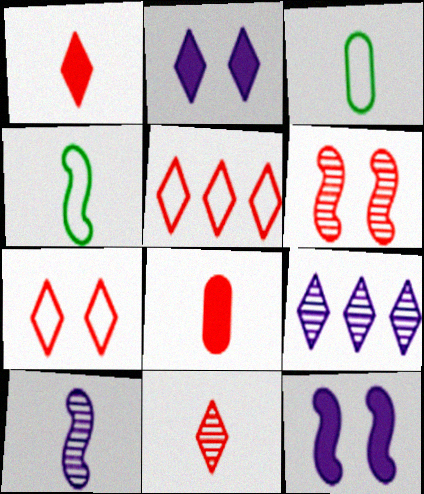[[1, 3, 10], 
[5, 6, 8]]